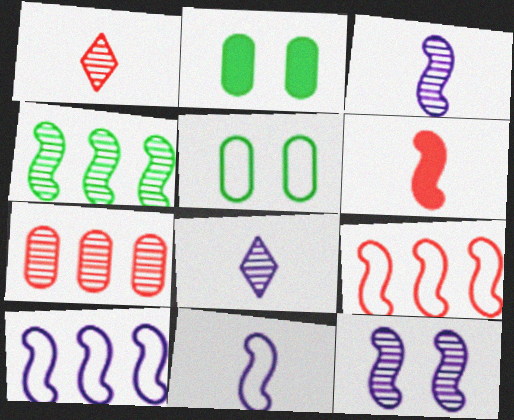[[1, 2, 10], 
[2, 8, 9]]